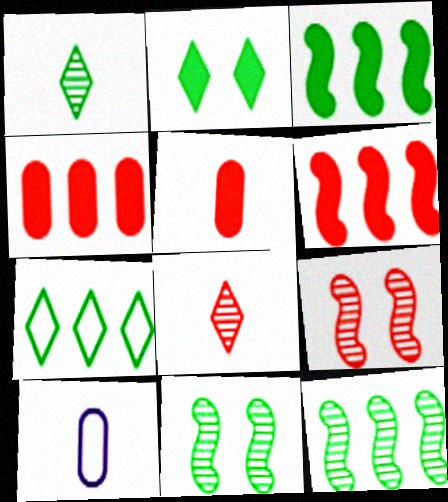[[1, 2, 7]]